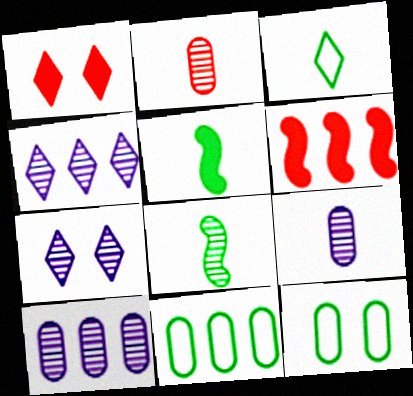[[1, 3, 4], 
[4, 6, 11]]